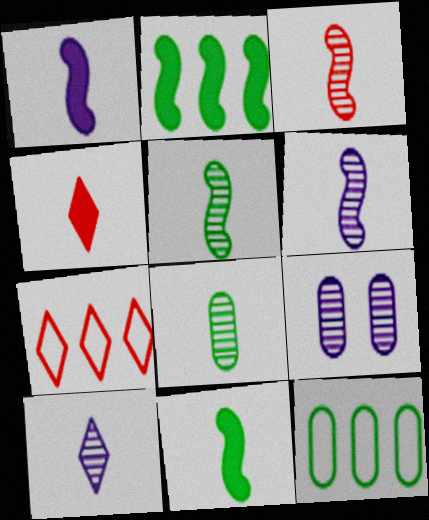[[3, 5, 6], 
[3, 8, 10], 
[7, 9, 11]]